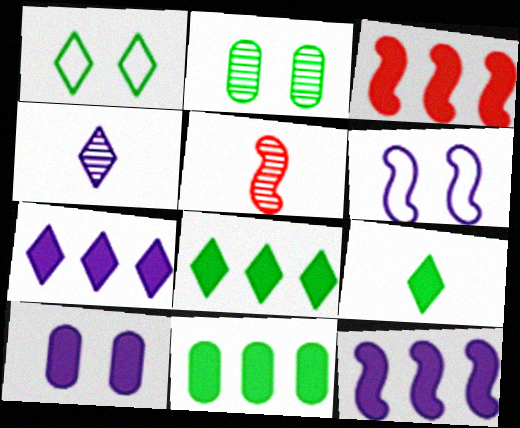[[3, 7, 11], 
[3, 9, 10]]